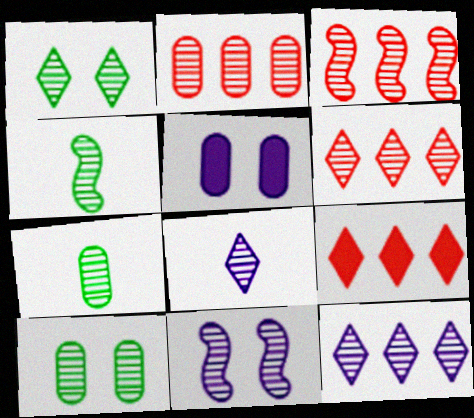[[1, 6, 8], 
[2, 3, 6], 
[3, 4, 11], 
[3, 8, 10], 
[6, 7, 11]]